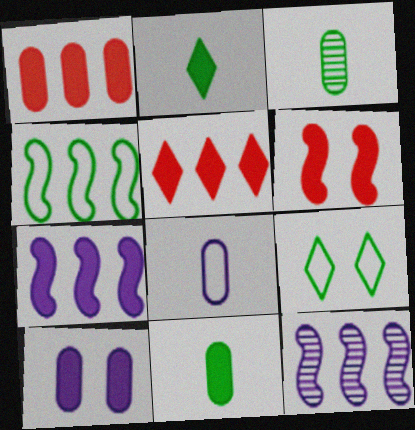[[1, 10, 11]]